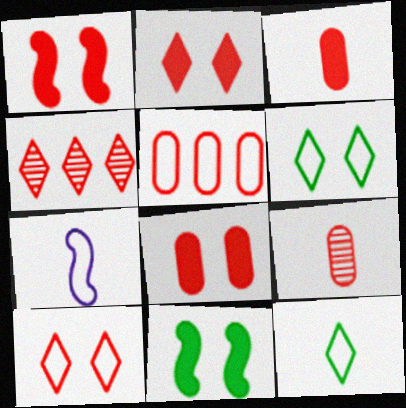[[1, 2, 8], 
[5, 6, 7], 
[5, 8, 9]]